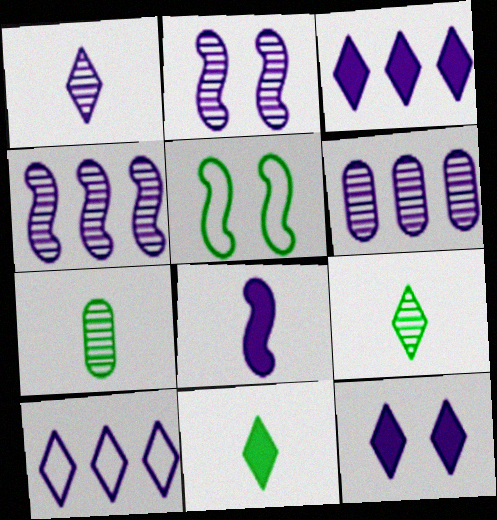[[1, 2, 6], 
[1, 10, 12]]